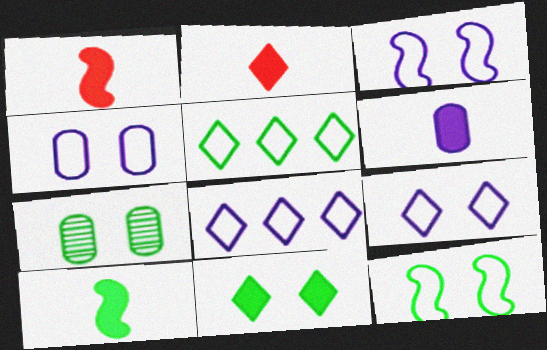[[1, 7, 8], 
[2, 6, 10], 
[3, 4, 9], 
[5, 7, 10], 
[7, 11, 12]]